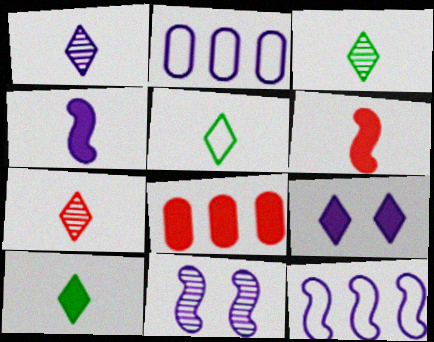[[1, 3, 7], 
[3, 5, 10], 
[4, 11, 12], 
[5, 8, 11]]